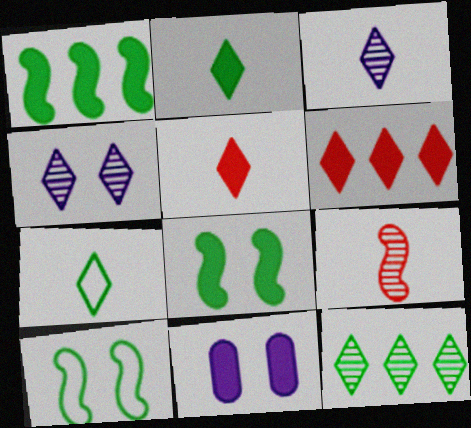[[1, 5, 11], 
[3, 5, 7], 
[4, 6, 7]]